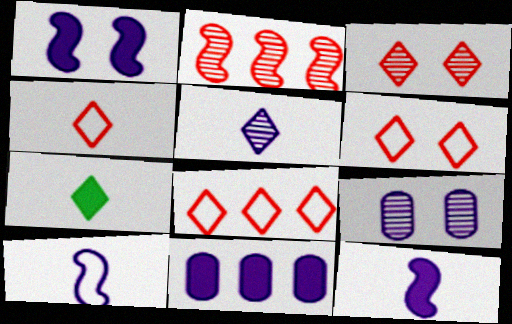[[4, 5, 7], 
[4, 6, 8]]